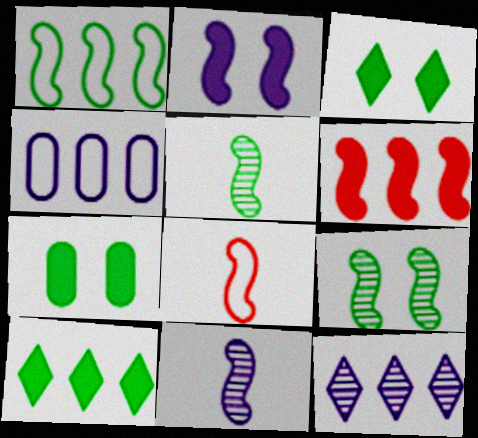[[7, 8, 12]]